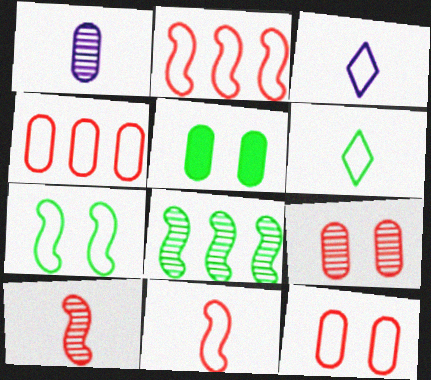[[1, 4, 5], 
[3, 4, 7], 
[5, 6, 8]]